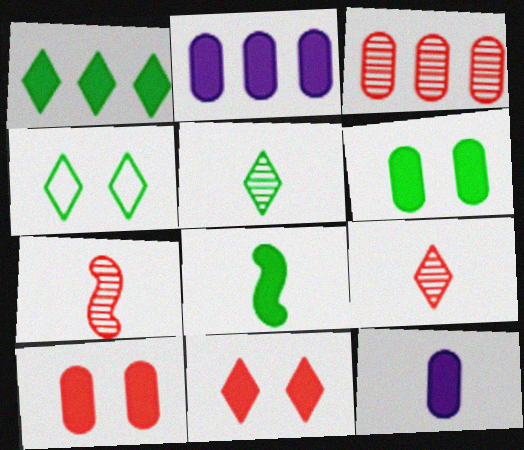[[1, 4, 5], 
[1, 6, 8], 
[2, 4, 7], 
[2, 8, 11]]